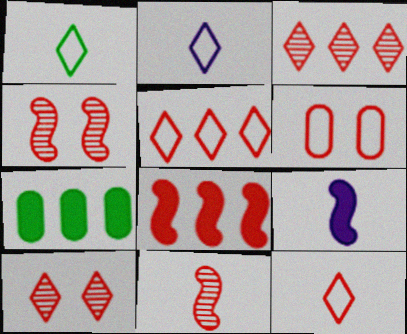[[1, 2, 12], 
[2, 4, 7]]